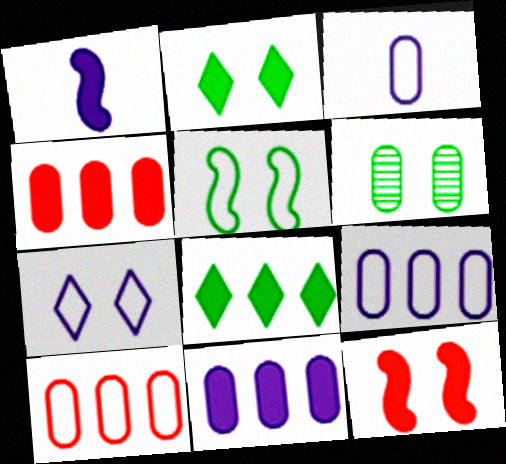[[1, 2, 4], 
[2, 5, 6], 
[3, 4, 6], 
[6, 7, 12]]